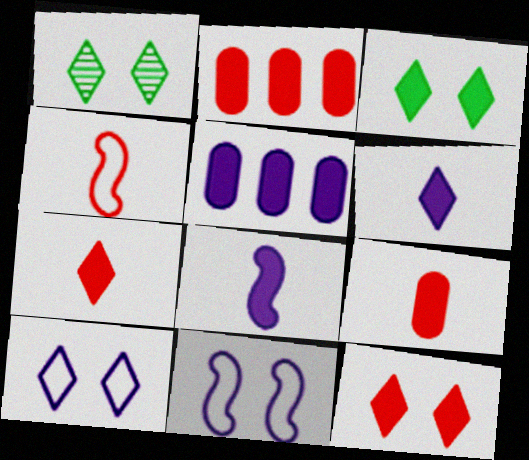[[1, 4, 5], 
[1, 10, 12], 
[2, 3, 8]]